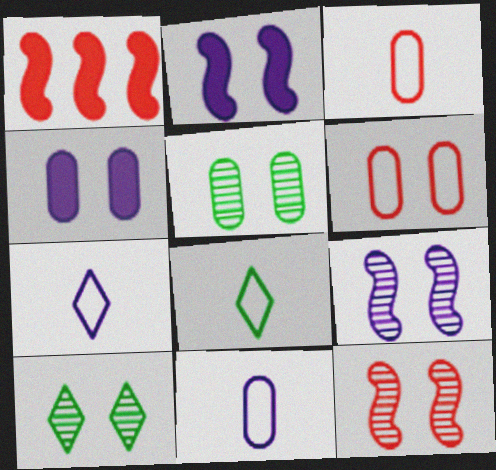[[1, 5, 7], 
[1, 10, 11], 
[2, 6, 10], 
[4, 5, 6]]